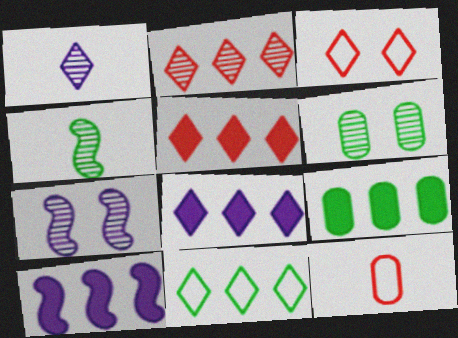[[2, 8, 11], 
[5, 9, 10]]